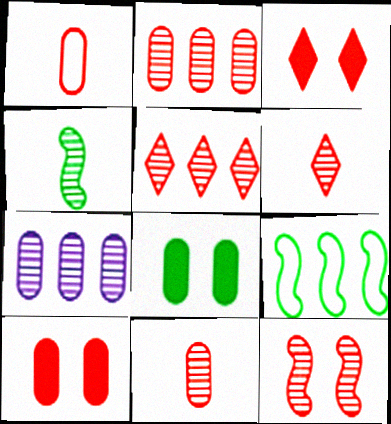[[1, 2, 10], 
[1, 7, 8], 
[2, 6, 12], 
[5, 11, 12]]